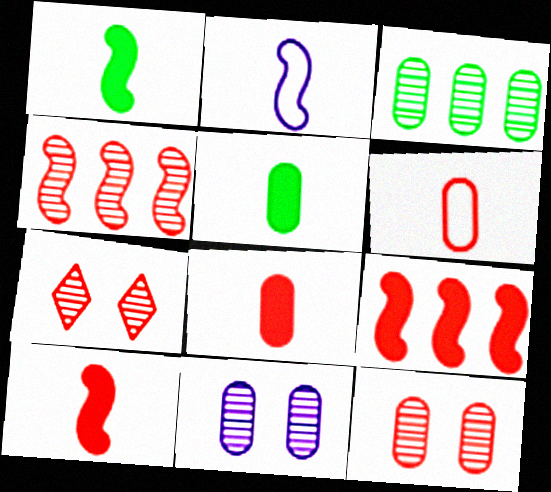[[6, 7, 9]]